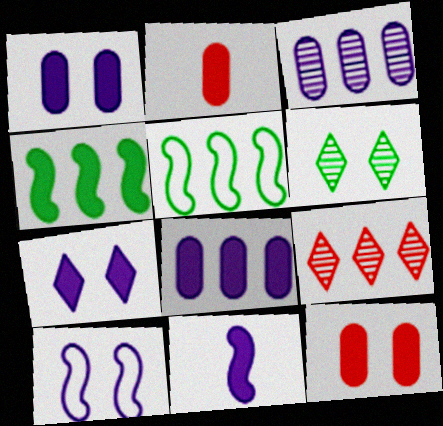[[2, 4, 7], 
[5, 8, 9], 
[6, 10, 12], 
[7, 8, 11]]